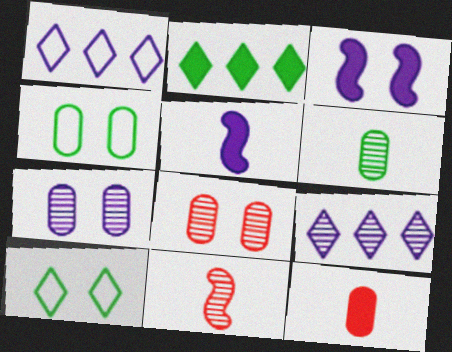[[1, 5, 7], 
[2, 3, 12], 
[3, 8, 10]]